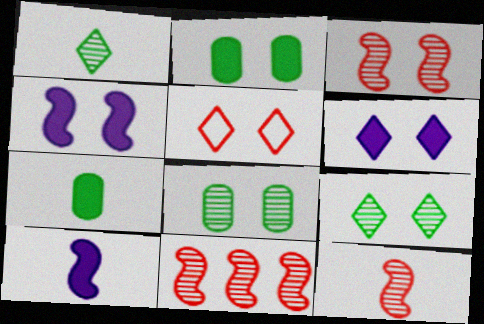[[3, 11, 12], 
[4, 5, 8], 
[5, 6, 9]]